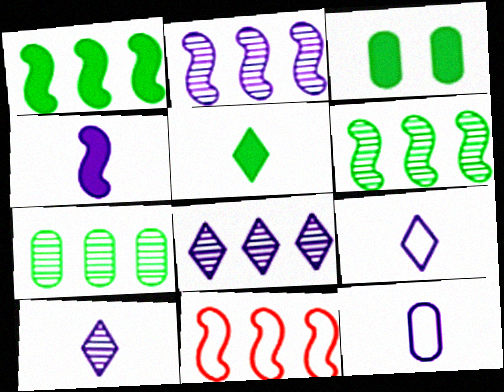[[1, 2, 11], 
[1, 3, 5], 
[3, 10, 11], 
[4, 10, 12]]